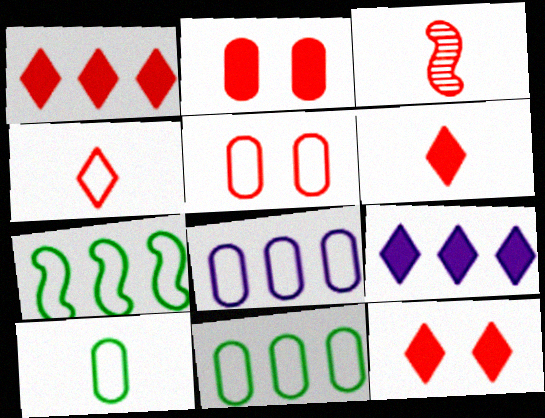[[1, 3, 5], 
[1, 6, 12], 
[5, 8, 10]]